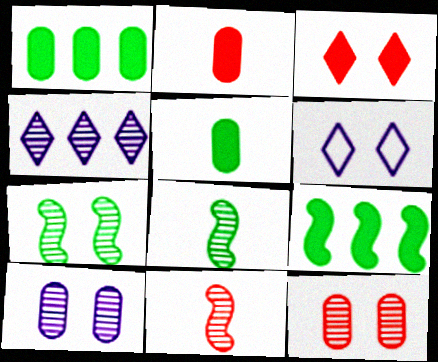[[1, 6, 11], 
[4, 8, 12]]